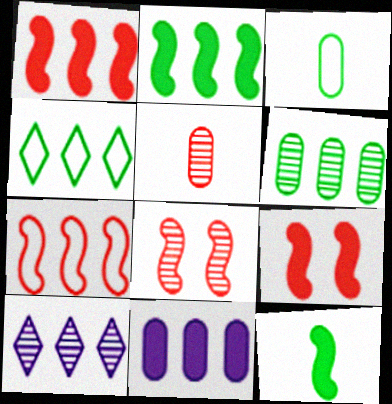[[2, 4, 6], 
[3, 9, 10]]